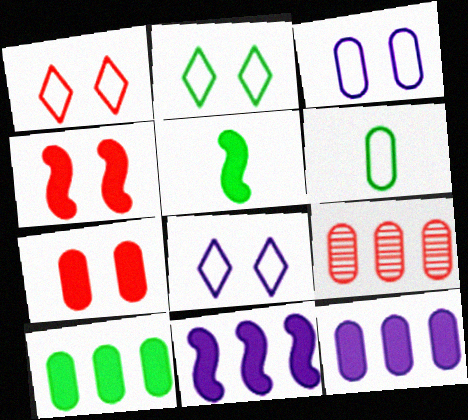[[1, 2, 8], 
[4, 5, 11], 
[5, 8, 9]]